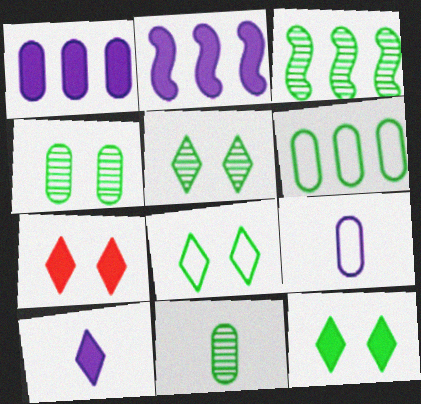[[3, 5, 11], 
[3, 7, 9], 
[5, 8, 12]]